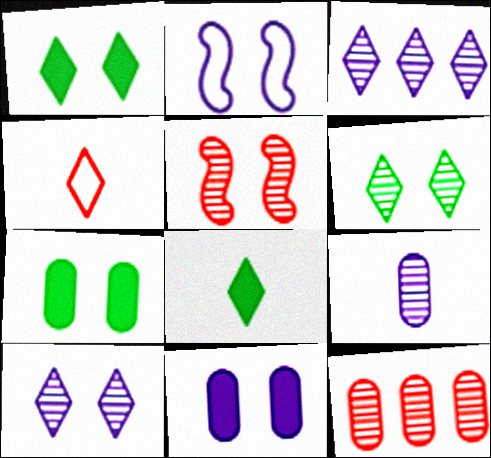[[1, 3, 4], 
[2, 8, 12], 
[2, 10, 11]]